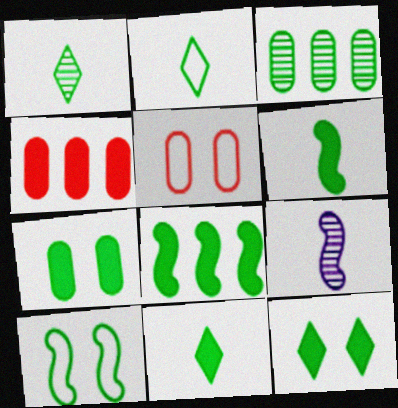[[1, 2, 11], 
[3, 10, 11], 
[7, 8, 11]]